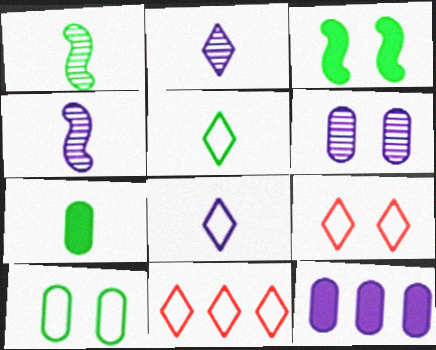[[1, 5, 7], 
[1, 9, 12], 
[3, 6, 9]]